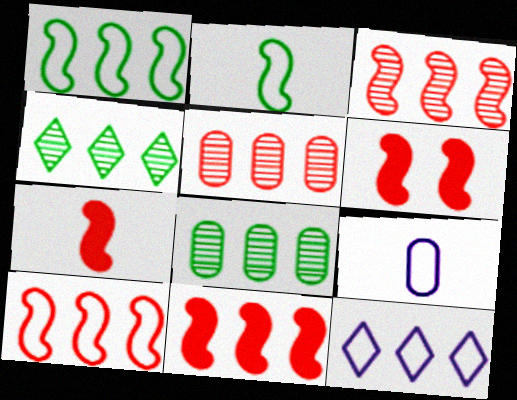[[3, 10, 11], 
[4, 6, 9], 
[6, 7, 11], 
[8, 11, 12]]